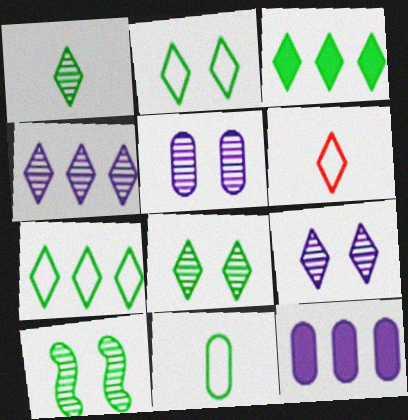[[1, 2, 3], 
[3, 6, 9], 
[3, 10, 11], 
[6, 10, 12]]